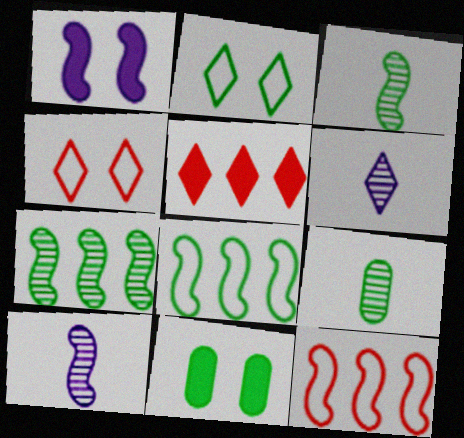[[1, 3, 12], 
[2, 5, 6], 
[6, 11, 12]]